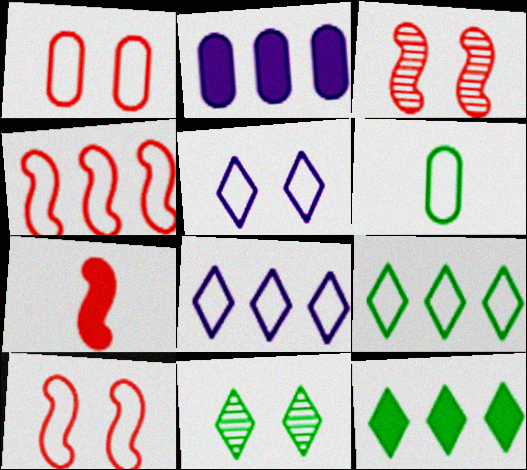[[3, 4, 7], 
[4, 5, 6], 
[6, 8, 10]]